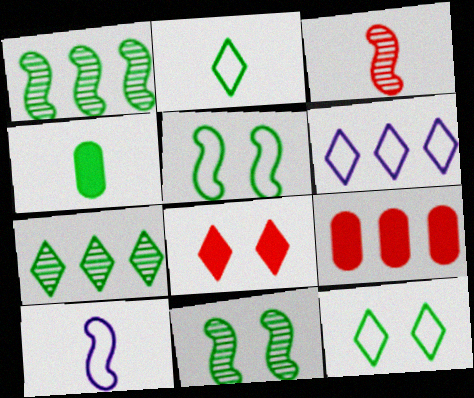[[1, 4, 12], 
[1, 6, 9], 
[4, 5, 7]]